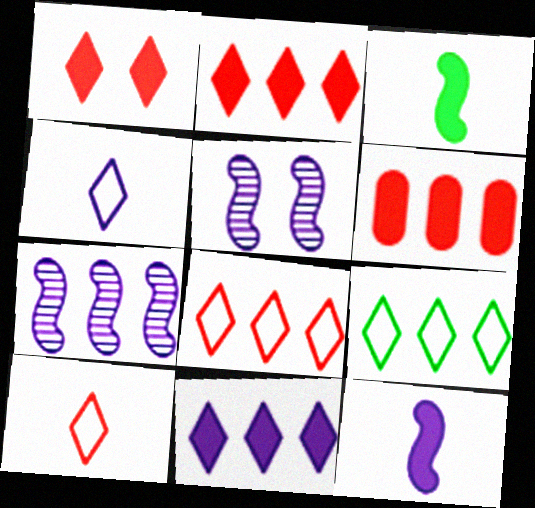[[6, 7, 9]]